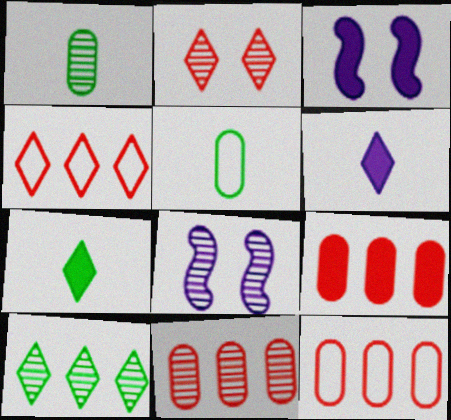[[1, 3, 4], 
[3, 7, 9], 
[7, 8, 12], 
[9, 11, 12]]